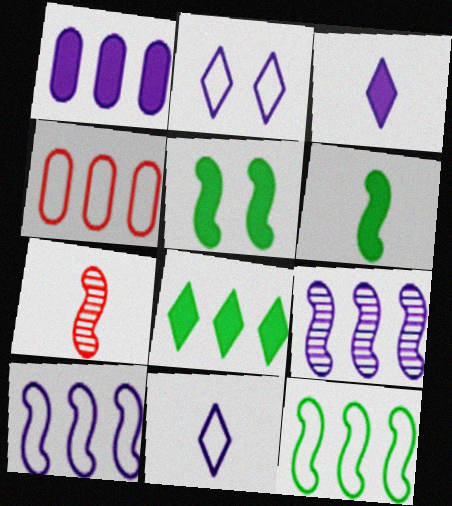[[4, 8, 9], 
[5, 7, 10]]